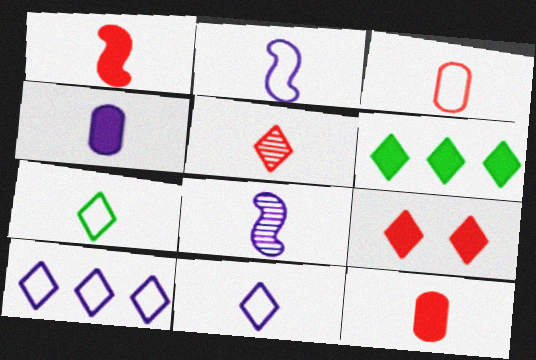[[1, 3, 5], 
[2, 3, 7], 
[4, 8, 11], 
[7, 8, 12]]